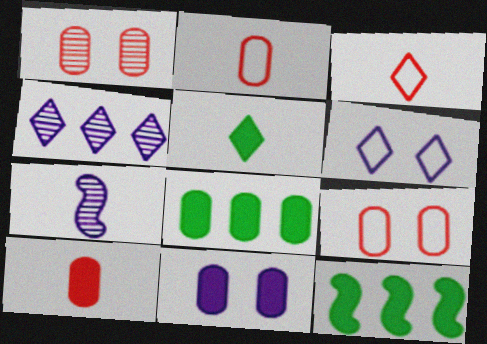[[2, 5, 7], 
[8, 10, 11]]